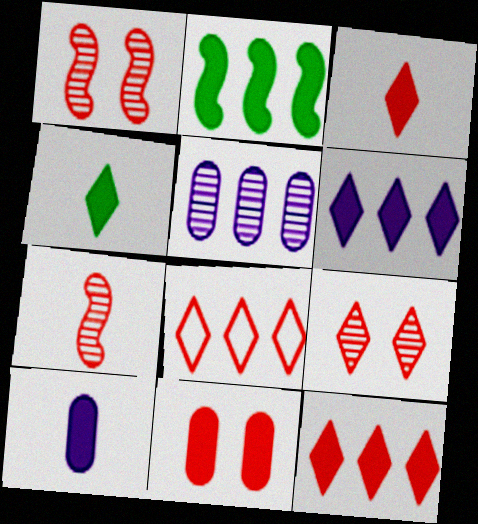[[2, 5, 8], 
[3, 8, 9], 
[7, 8, 11]]